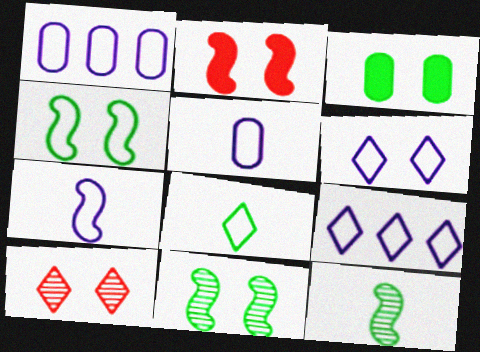[[1, 6, 7]]